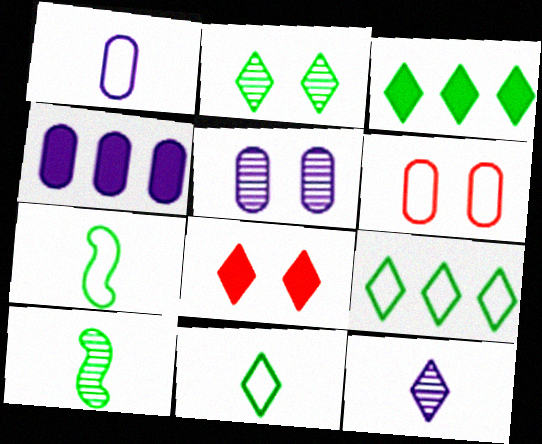[[1, 4, 5], 
[2, 3, 11], 
[8, 9, 12]]